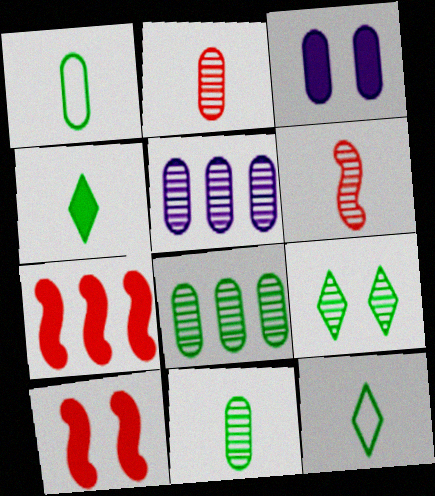[[3, 4, 7], 
[5, 6, 9], 
[5, 10, 12]]